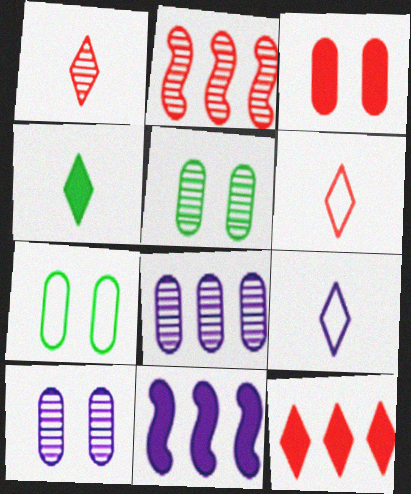[[1, 4, 9], 
[1, 7, 11], 
[2, 3, 6], 
[3, 4, 11], 
[3, 7, 10], 
[5, 6, 11], 
[9, 10, 11]]